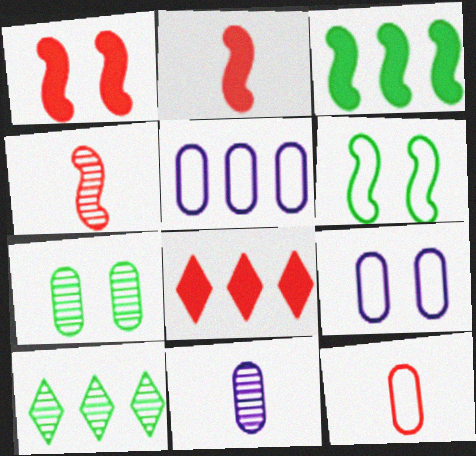[[2, 9, 10], 
[6, 8, 11]]